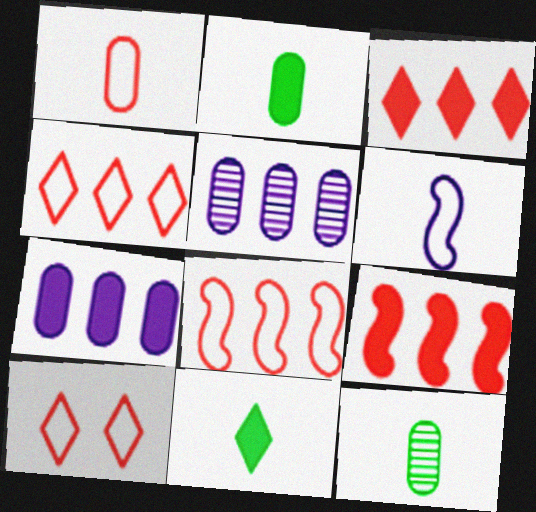[[1, 8, 10]]